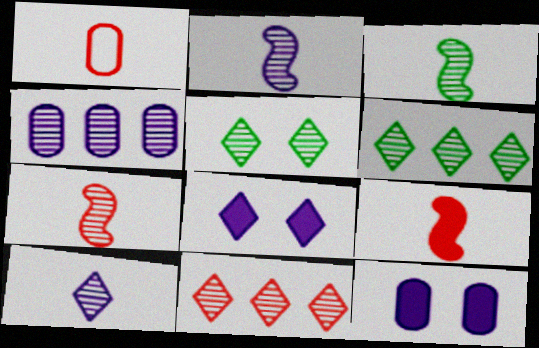[[2, 3, 7], 
[4, 5, 7], 
[5, 10, 11]]